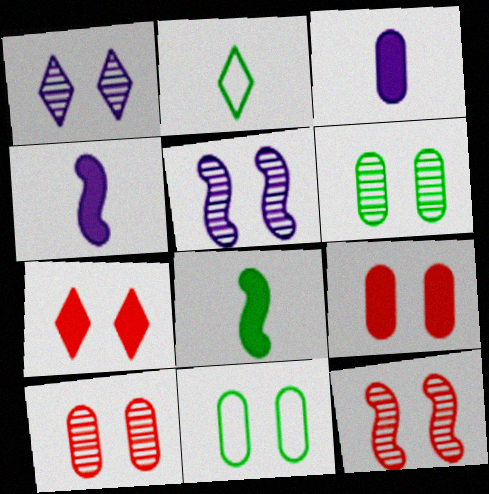[[1, 6, 12], 
[5, 7, 11]]